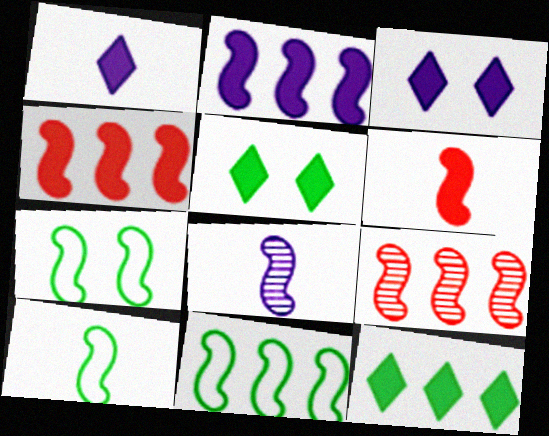[[2, 9, 11], 
[4, 7, 8], 
[6, 8, 10], 
[7, 10, 11]]